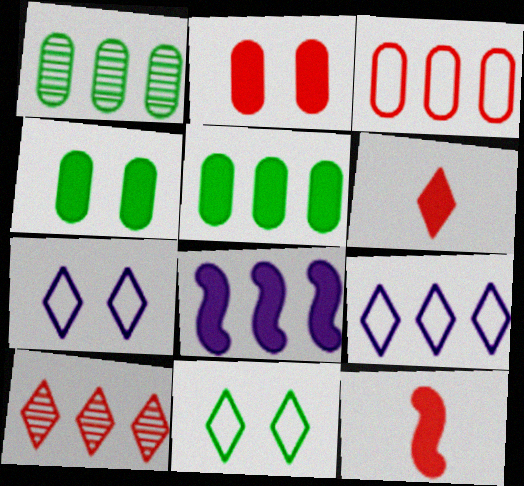[[1, 7, 12], 
[4, 6, 8]]